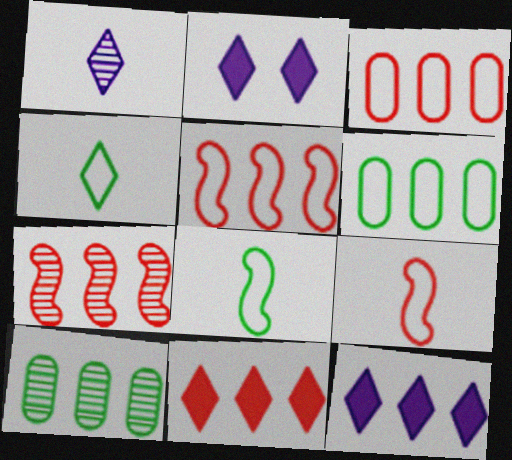[[2, 9, 10], 
[3, 7, 11], 
[5, 10, 12], 
[6, 7, 12]]